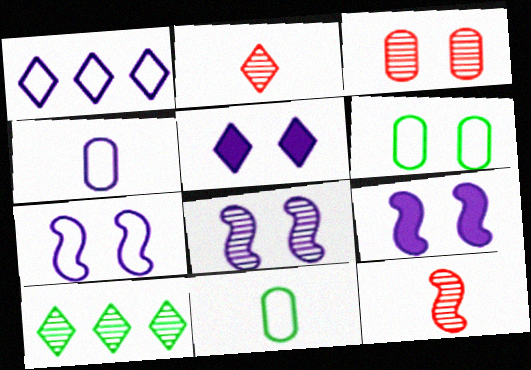[[1, 4, 7], 
[7, 8, 9]]